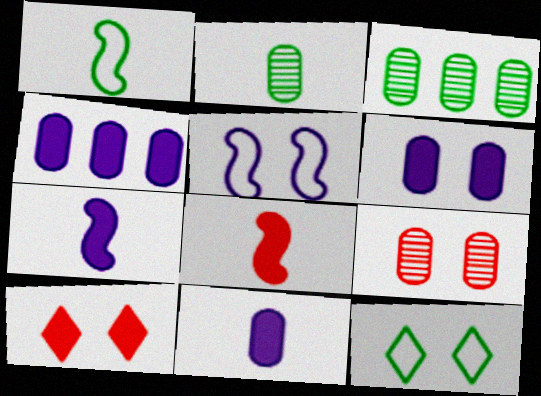[[4, 6, 11]]